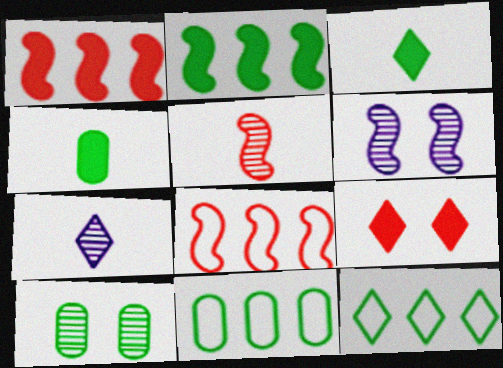[[4, 10, 11], 
[7, 9, 12]]